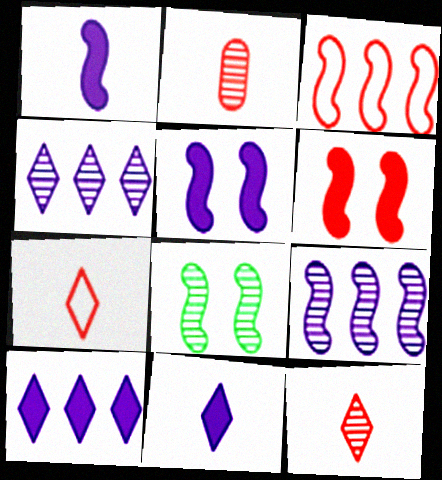[[1, 3, 8], 
[2, 4, 8]]